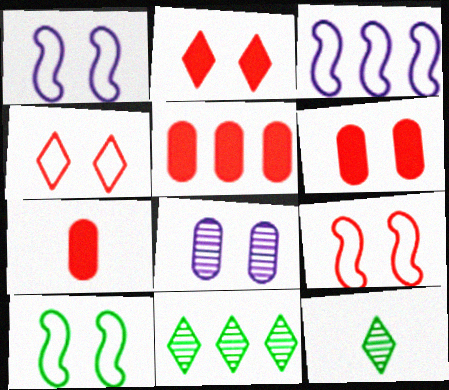[[1, 5, 12], 
[1, 7, 11], 
[1, 9, 10], 
[2, 8, 10], 
[3, 5, 11], 
[3, 6, 12], 
[5, 6, 7]]